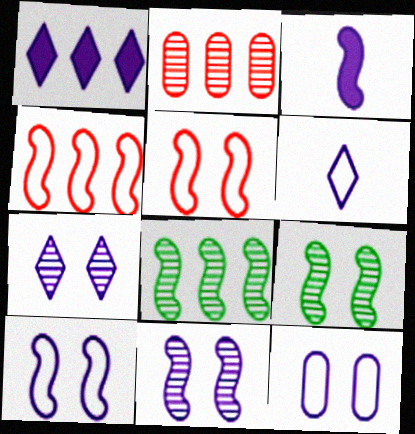[[1, 6, 7], 
[3, 4, 9], 
[3, 5, 8]]